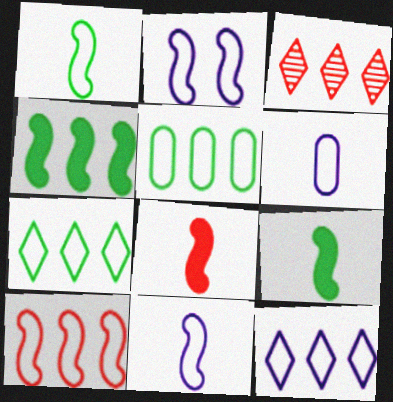[[1, 2, 10], 
[2, 6, 12], 
[5, 10, 12]]